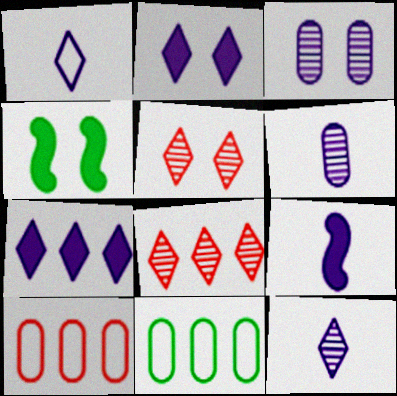[[1, 6, 9], 
[4, 10, 12], 
[5, 9, 11]]